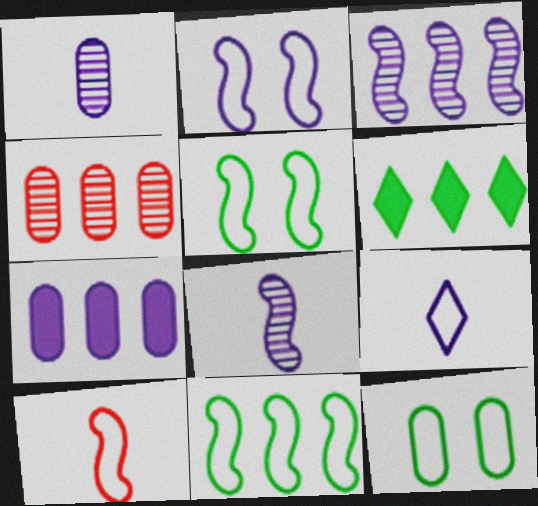[[2, 10, 11]]